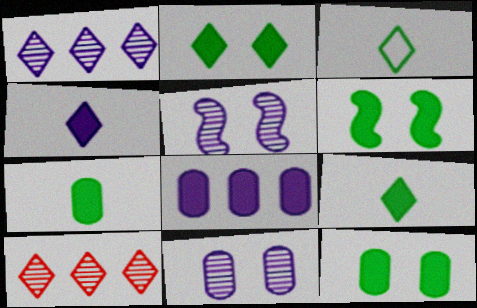[[2, 6, 12]]